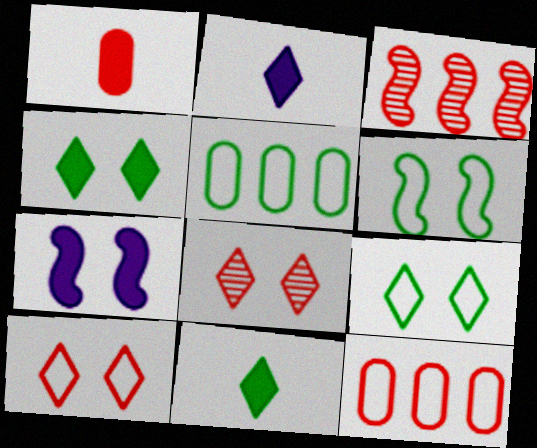[[1, 3, 10]]